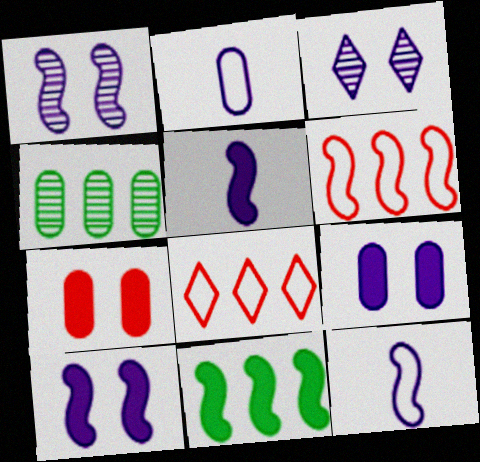[[2, 4, 7]]